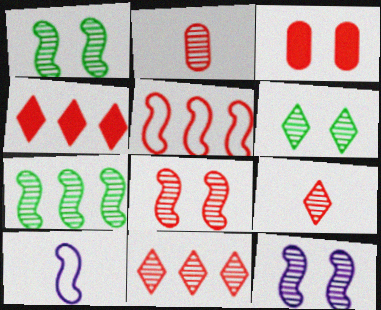[[1, 8, 12], 
[2, 8, 11], 
[3, 5, 9]]